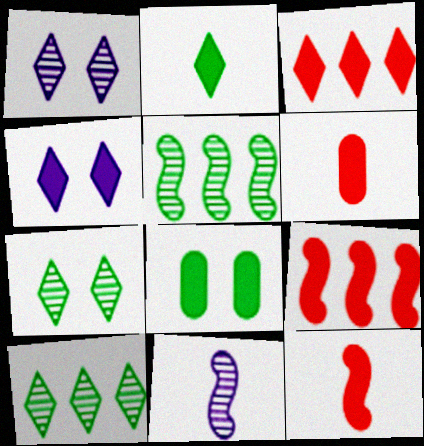[[2, 3, 4]]